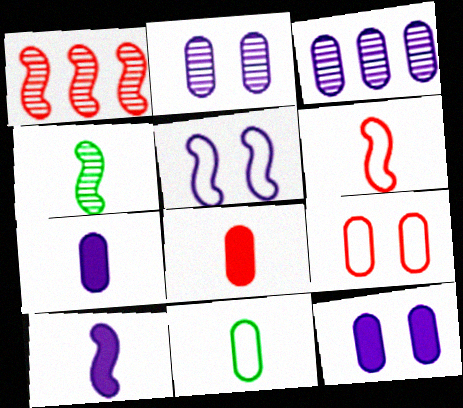[[4, 6, 10]]